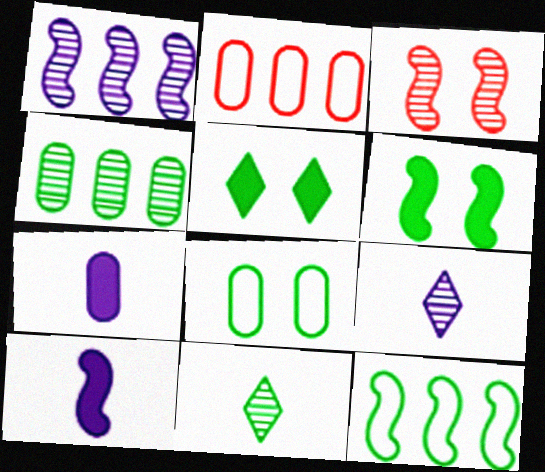[[2, 6, 9], 
[3, 4, 9], 
[3, 10, 12]]